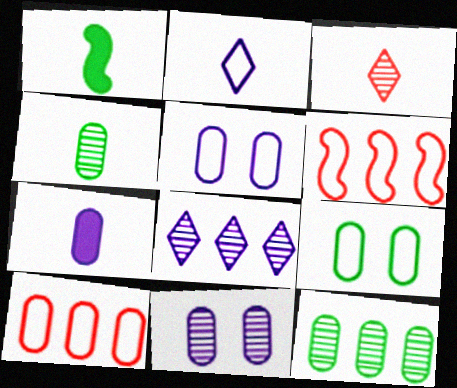[[2, 6, 9]]